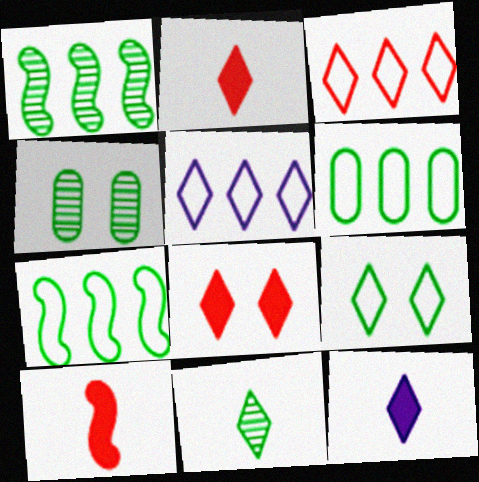[[1, 4, 11], 
[4, 5, 10], 
[5, 8, 11]]